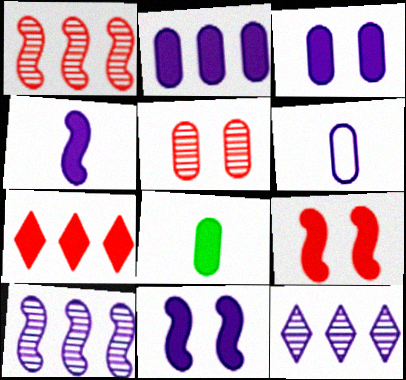[[6, 11, 12], 
[7, 8, 11]]